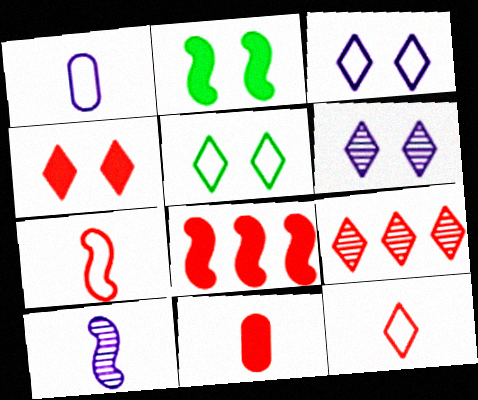[[1, 2, 9], 
[4, 5, 6], 
[4, 8, 11], 
[4, 9, 12]]